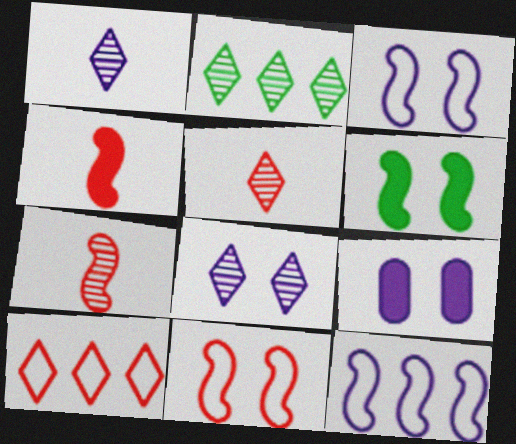[[1, 9, 12], 
[2, 5, 8], 
[3, 8, 9], 
[6, 7, 12]]